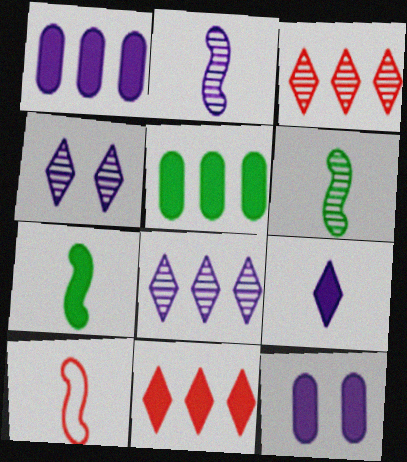[[2, 7, 10], 
[4, 5, 10], 
[7, 11, 12]]